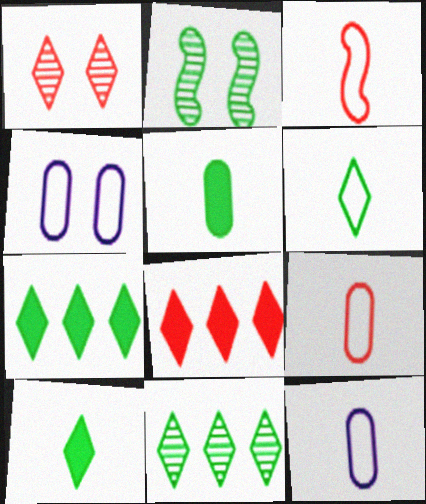[[2, 8, 12], 
[3, 6, 12]]